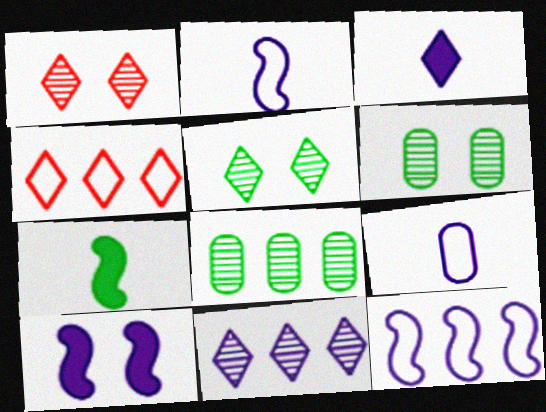[[3, 4, 5], 
[9, 10, 11]]